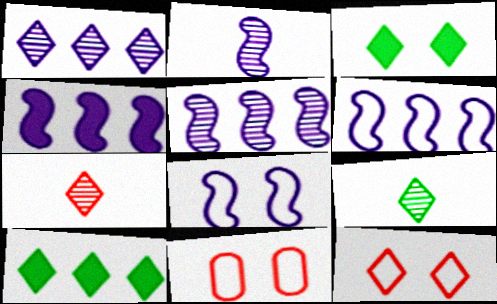[[2, 4, 8], 
[2, 10, 11], 
[4, 5, 6], 
[4, 9, 11]]